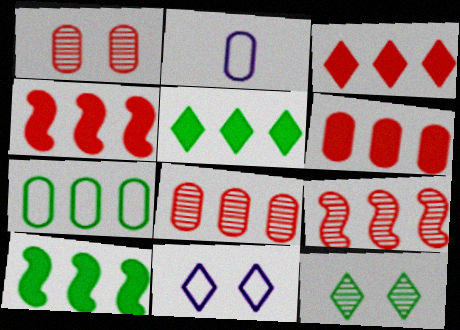[[2, 4, 12], 
[3, 4, 6]]